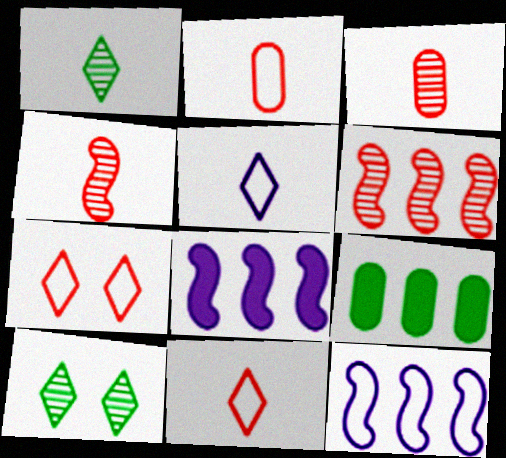[[2, 8, 10]]